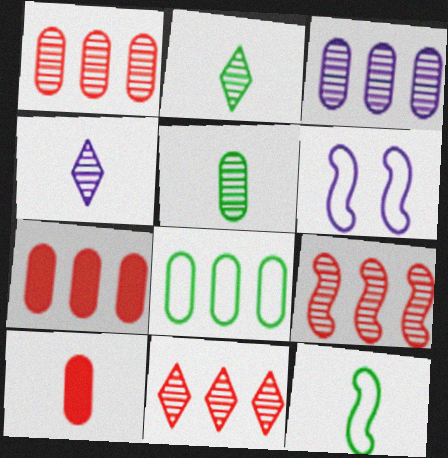[[1, 9, 11], 
[2, 6, 7], 
[3, 7, 8], 
[4, 10, 12]]